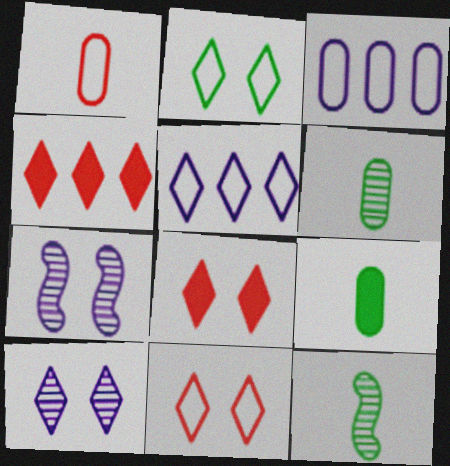[[2, 8, 10], 
[3, 8, 12]]